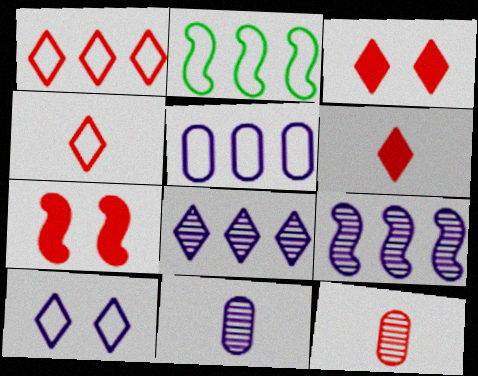[[1, 2, 5], 
[1, 7, 12], 
[2, 3, 11]]